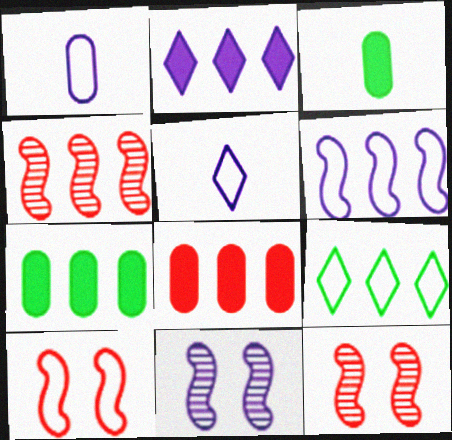[[1, 2, 11], 
[1, 9, 10], 
[5, 7, 12]]